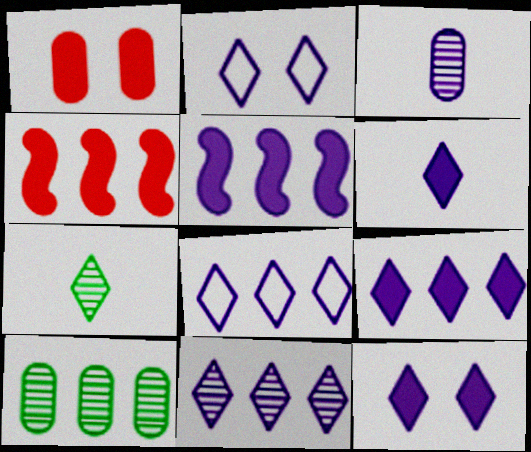[[2, 3, 5], 
[2, 6, 11], 
[4, 8, 10], 
[6, 9, 12], 
[8, 9, 11]]